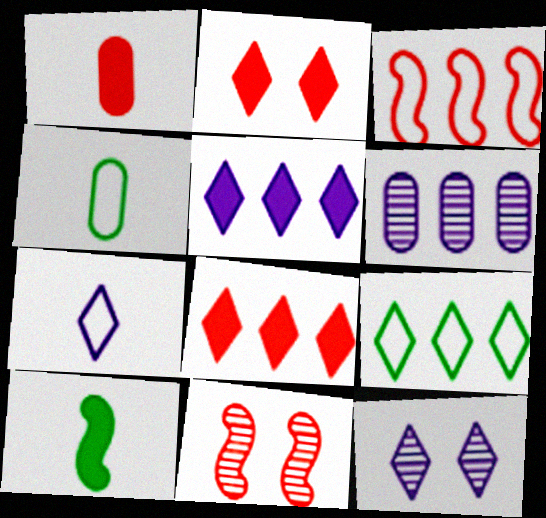[[4, 5, 11], 
[5, 7, 12]]